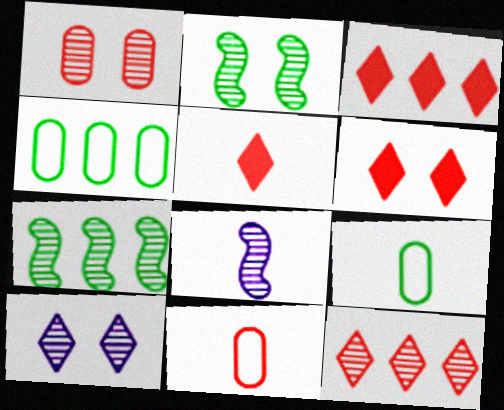[[1, 2, 10], 
[3, 5, 6], 
[4, 6, 8], 
[5, 8, 9]]